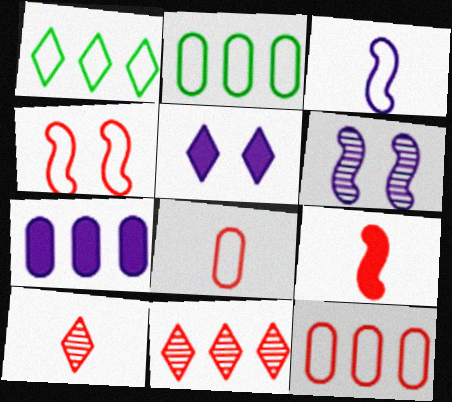[[1, 5, 10], 
[8, 9, 10]]